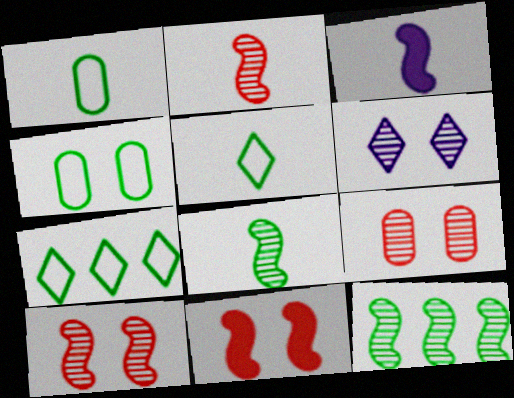[[3, 7, 9], 
[4, 6, 11]]